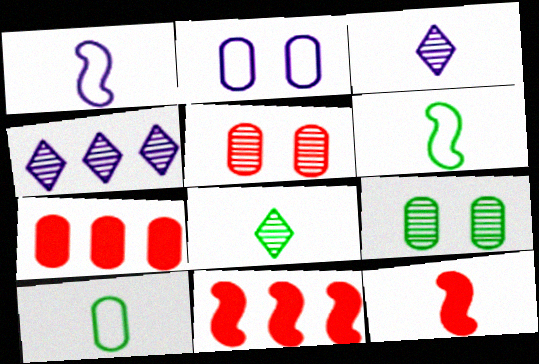[[2, 8, 11], 
[3, 10, 12]]